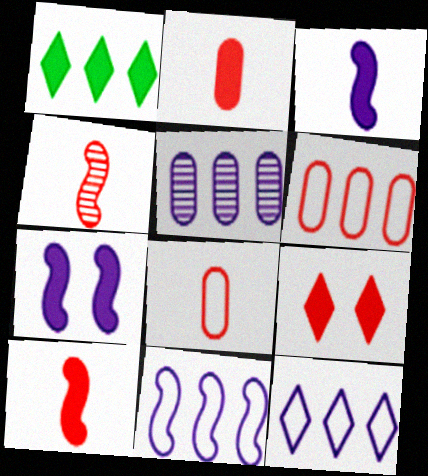[[1, 2, 7], 
[4, 6, 9]]